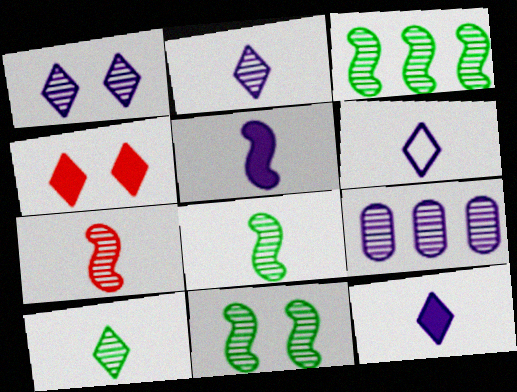[[2, 6, 12], 
[3, 8, 11]]